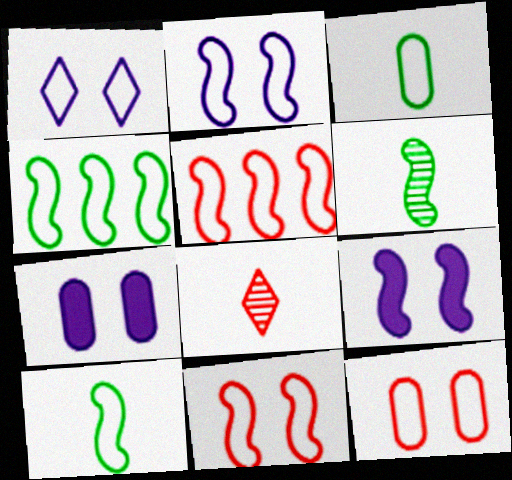[[1, 3, 5], 
[2, 5, 10], 
[4, 7, 8], 
[5, 6, 9]]